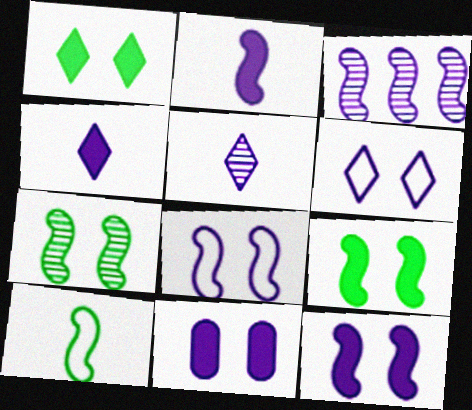[[2, 3, 8]]